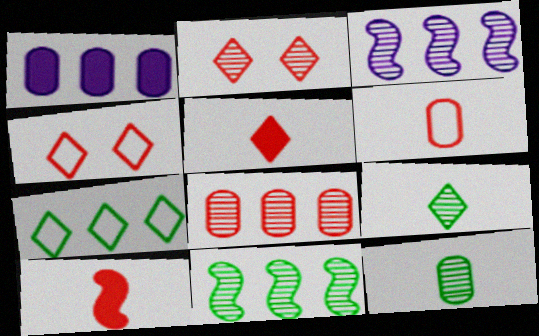[[2, 3, 12], 
[4, 8, 10]]